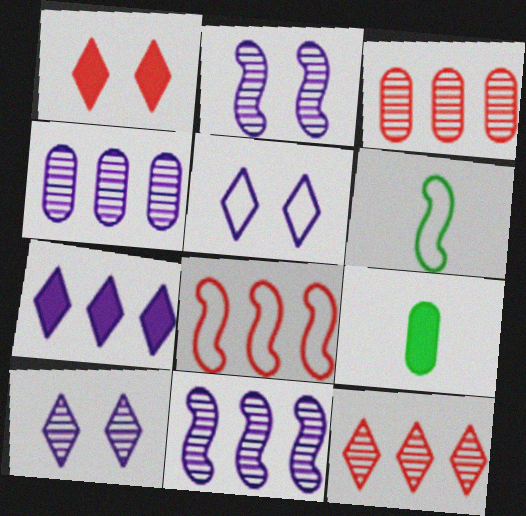[[1, 4, 6], 
[8, 9, 10]]